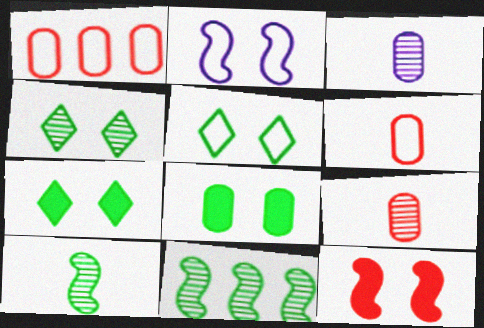[[1, 3, 8], 
[4, 5, 7]]